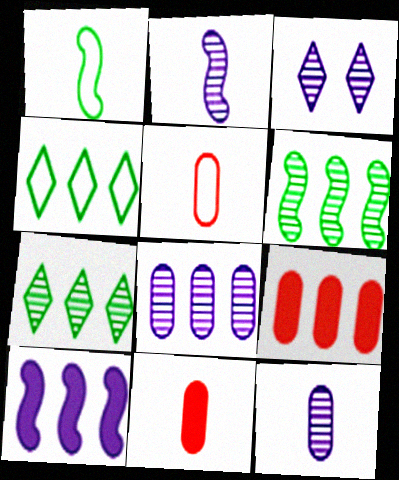[[1, 3, 9], 
[2, 3, 8]]